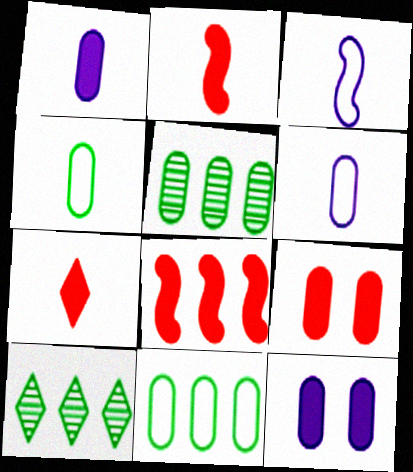[[3, 9, 10], 
[5, 6, 9], 
[7, 8, 9]]